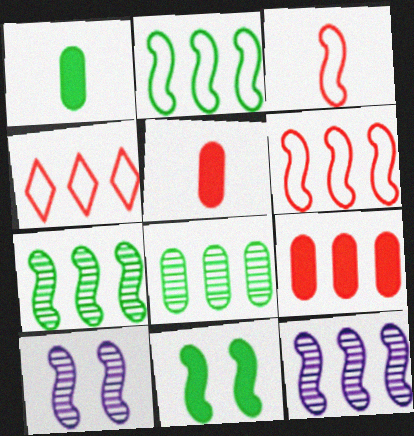[[1, 4, 10], 
[3, 11, 12]]